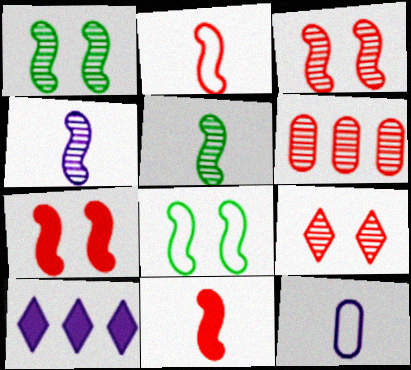[]